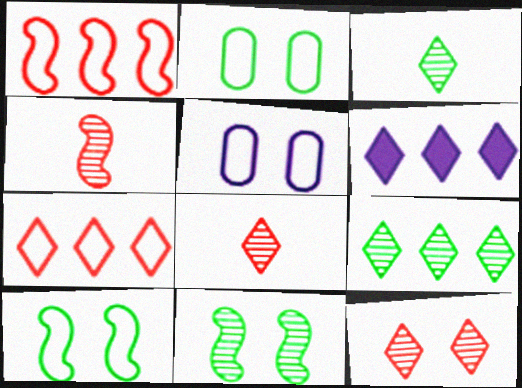[[2, 4, 6], 
[6, 7, 9]]